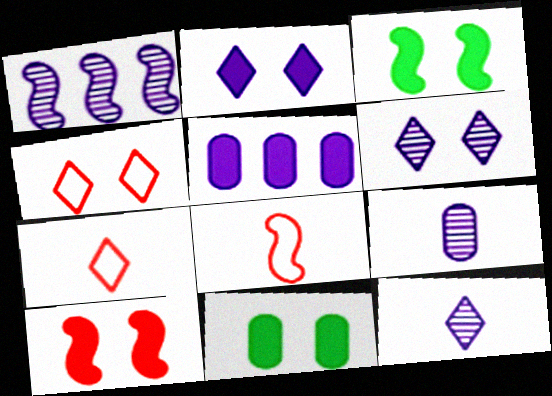[[1, 3, 8], 
[1, 6, 9], 
[1, 7, 11], 
[2, 10, 11]]